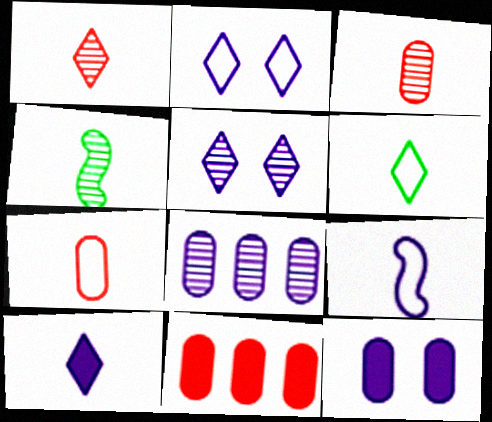[[1, 6, 10], 
[2, 4, 11], 
[4, 7, 10], 
[6, 7, 9]]